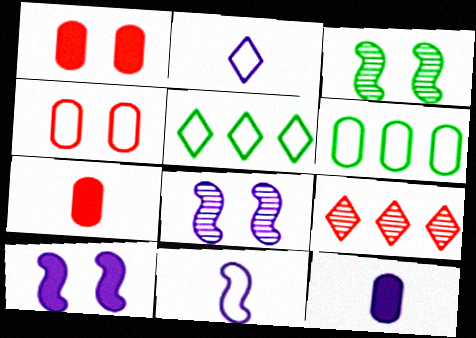[[4, 5, 11], 
[5, 7, 8]]